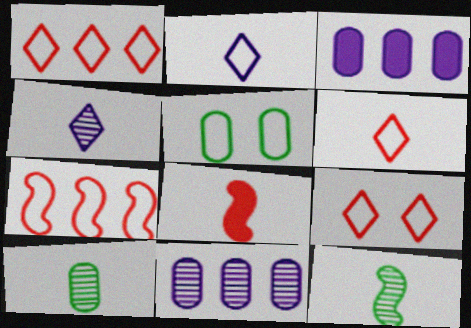[[1, 6, 9], 
[2, 5, 7], 
[2, 8, 10], 
[3, 9, 12]]